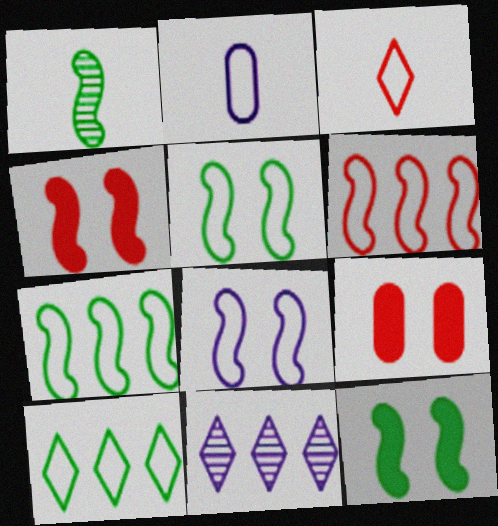[[1, 7, 12]]